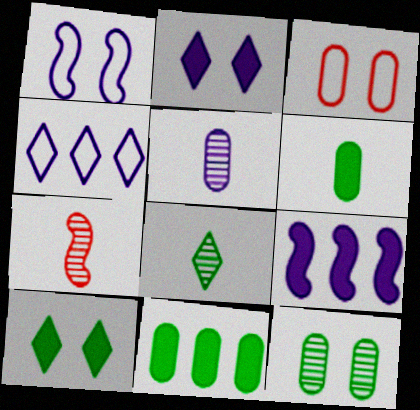[[3, 5, 11], 
[3, 8, 9], 
[5, 7, 8]]